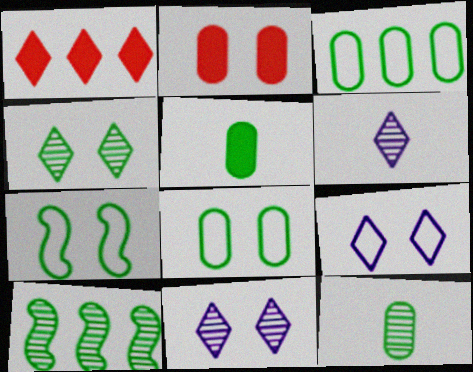[[2, 7, 11], 
[4, 10, 12]]